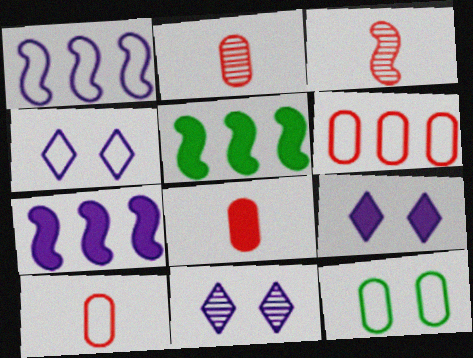[[2, 4, 5], 
[2, 8, 10], 
[4, 9, 11], 
[5, 8, 9], 
[5, 10, 11]]